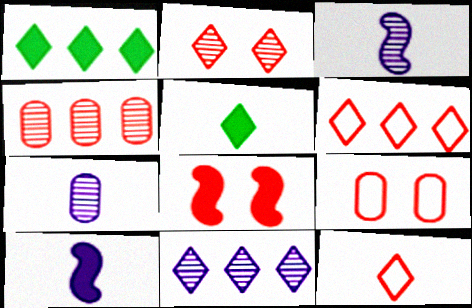[[1, 3, 9], 
[1, 6, 11], 
[2, 8, 9], 
[4, 8, 12]]